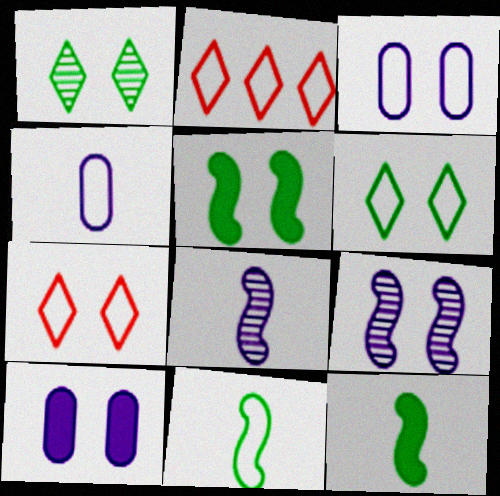[[2, 3, 11]]